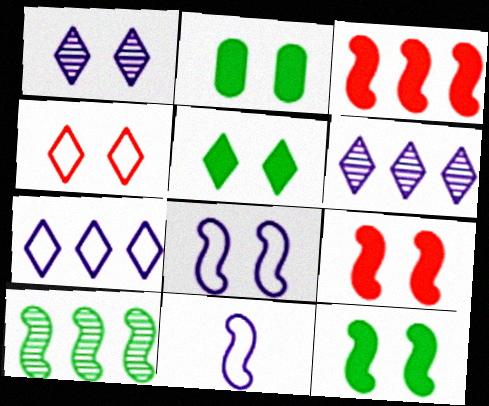[[1, 4, 5], 
[2, 5, 12], 
[9, 10, 11]]